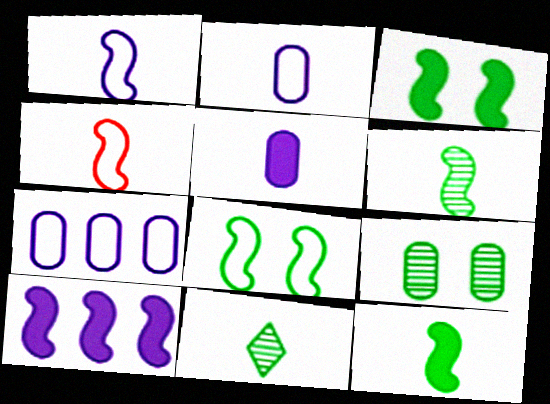[[4, 5, 11]]